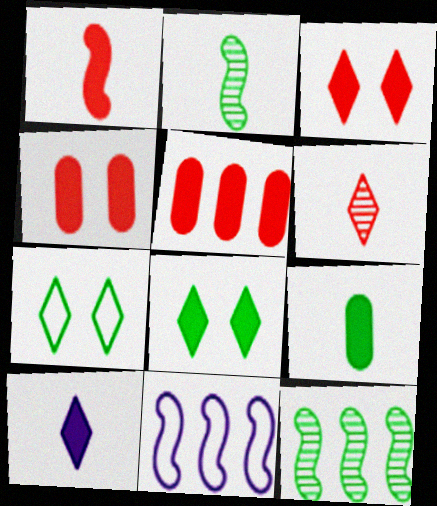[[1, 3, 5], 
[1, 9, 10], 
[7, 9, 12]]